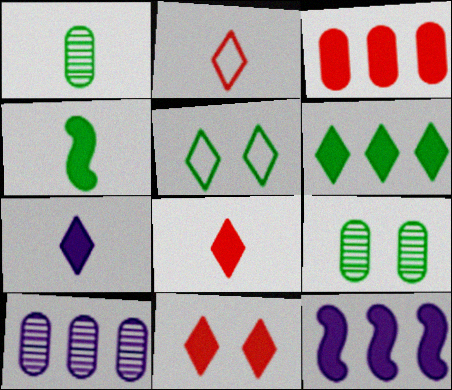[[2, 9, 12], 
[3, 6, 12], 
[6, 7, 11]]